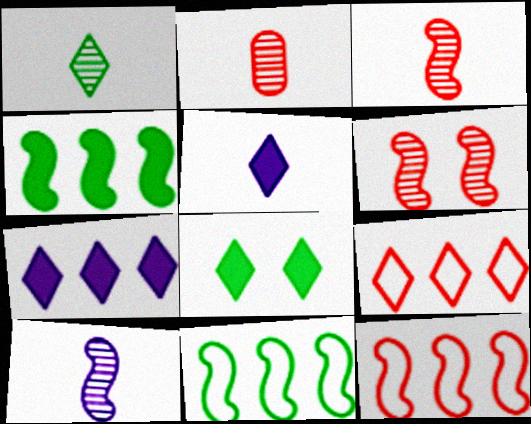[[1, 2, 10]]